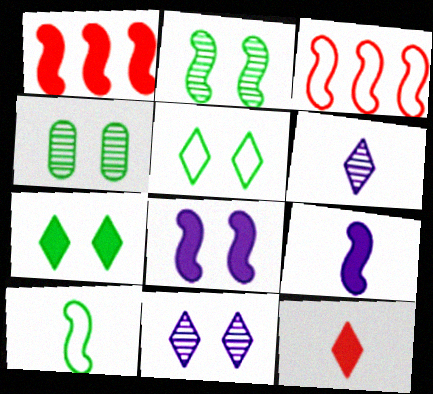[[2, 3, 9]]